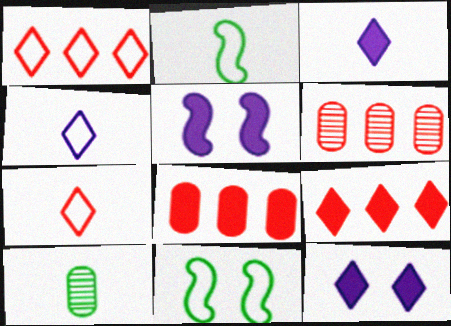[[1, 5, 10], 
[2, 6, 12], 
[3, 6, 11]]